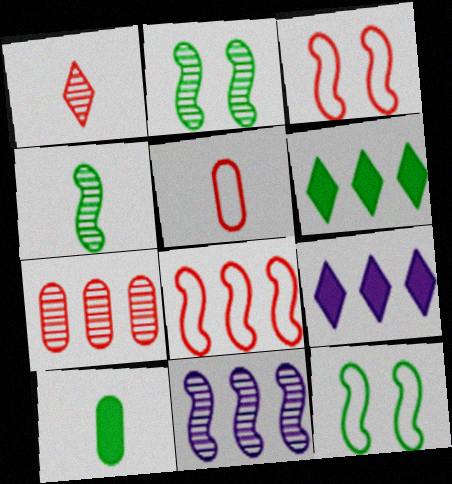[[2, 5, 9]]